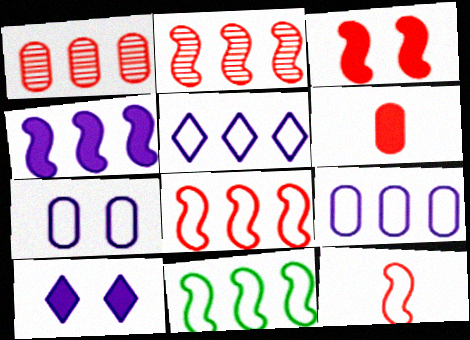[[2, 3, 12], 
[2, 4, 11]]